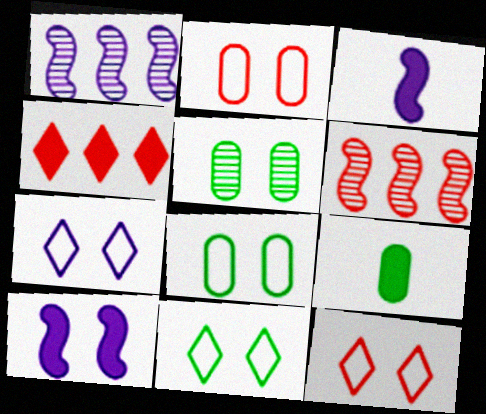[[1, 9, 12], 
[4, 9, 10], 
[5, 10, 12], 
[6, 7, 9], 
[7, 11, 12]]